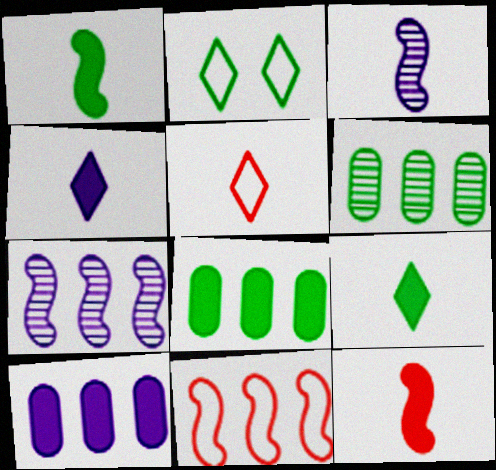[[1, 2, 6]]